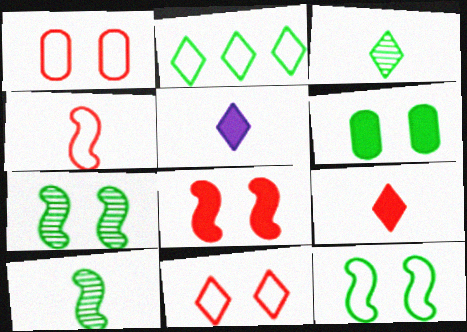[[2, 6, 10]]